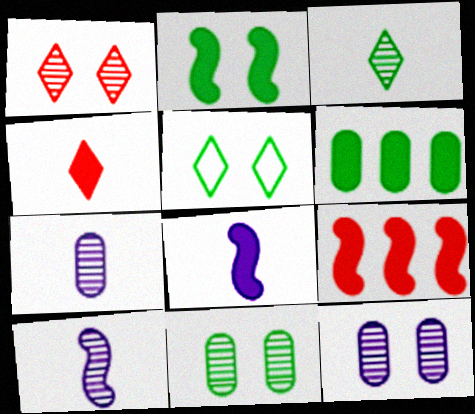[[2, 5, 11], 
[2, 8, 9], 
[5, 7, 9]]